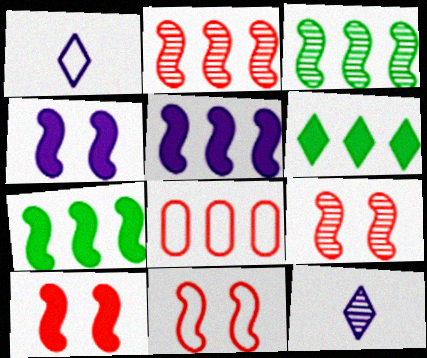[[9, 10, 11]]